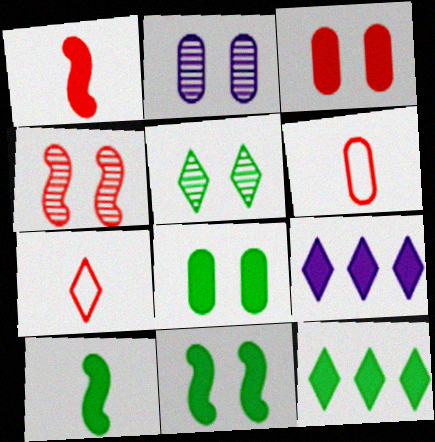[[1, 8, 9], 
[2, 4, 5], 
[3, 9, 10], 
[5, 7, 9], 
[8, 10, 12]]